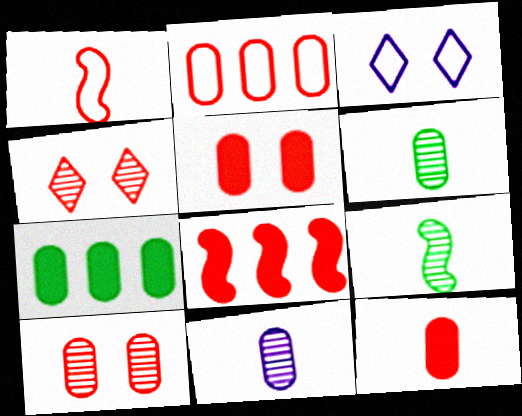[[2, 10, 12], 
[3, 6, 8]]